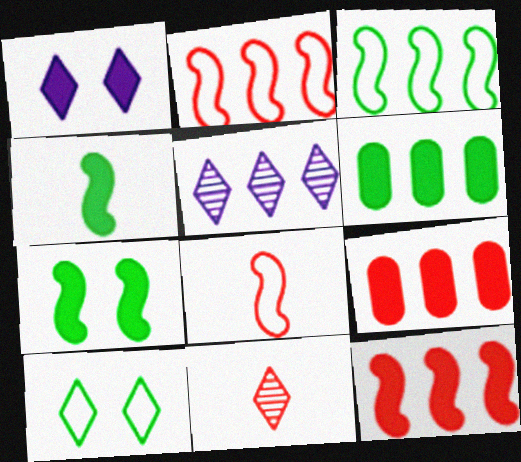[[1, 4, 9], 
[2, 5, 6], 
[3, 5, 9]]